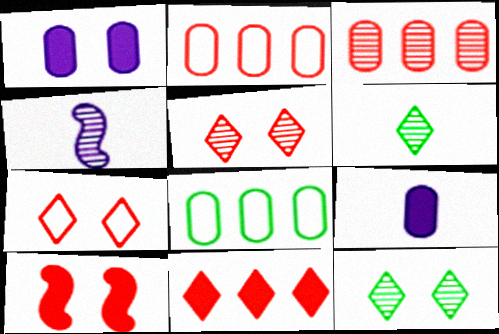[[3, 4, 12]]